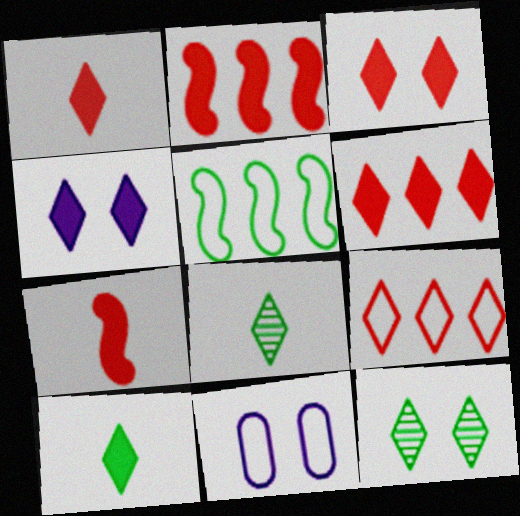[[1, 3, 6], 
[2, 8, 11], 
[4, 6, 10], 
[4, 8, 9]]